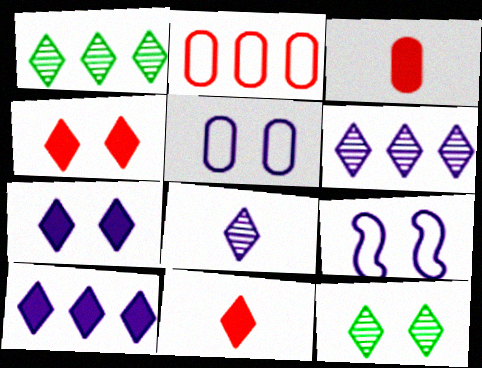[[1, 3, 9]]